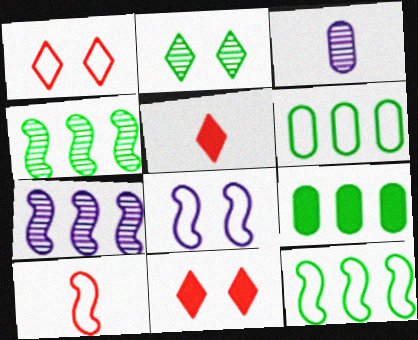[[3, 11, 12], 
[8, 10, 12]]